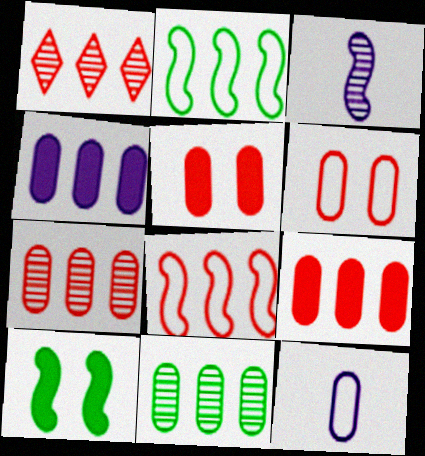[[1, 2, 4], 
[1, 8, 9], 
[1, 10, 12], 
[3, 8, 10], 
[5, 11, 12]]